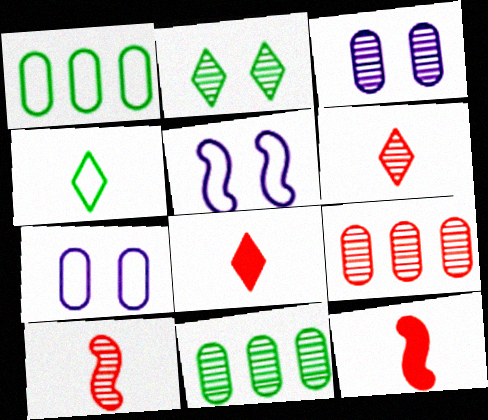[[5, 8, 11]]